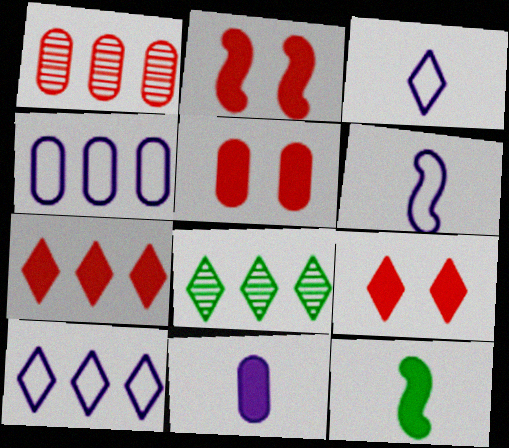[[2, 5, 9], 
[3, 8, 9], 
[5, 6, 8], 
[7, 8, 10]]